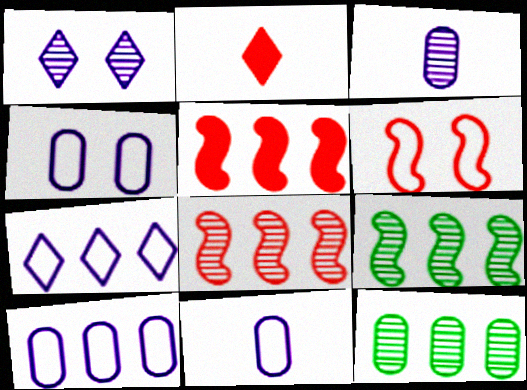[[2, 4, 9], 
[4, 10, 11], 
[5, 7, 12]]